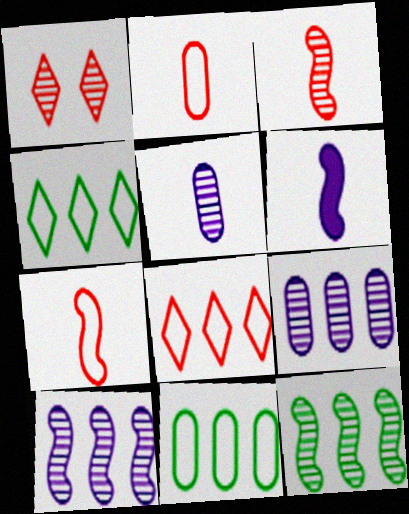[[1, 5, 12], 
[1, 6, 11]]